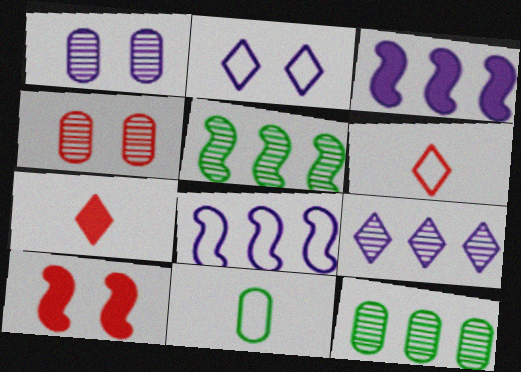[[9, 10, 11]]